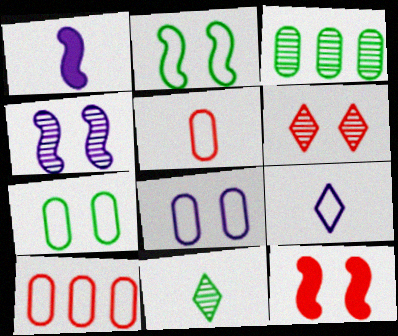[[1, 5, 11], 
[2, 4, 12], 
[2, 9, 10], 
[3, 9, 12]]